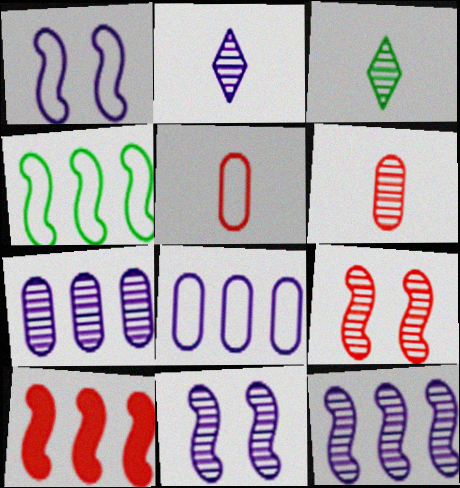[[2, 7, 11], 
[3, 7, 9], 
[4, 10, 12]]